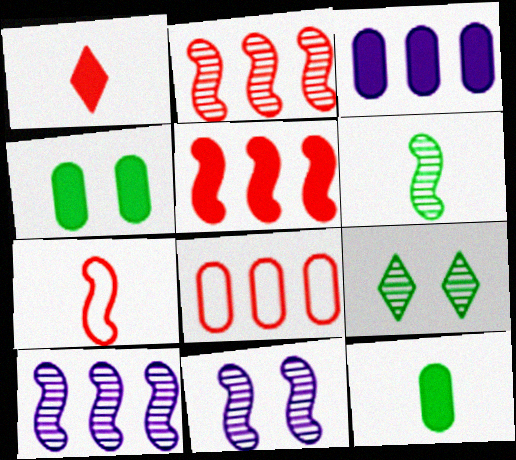[[2, 6, 11], 
[3, 7, 9]]